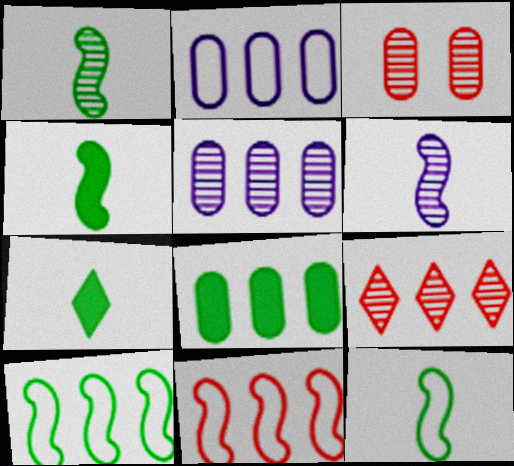[[1, 4, 12]]